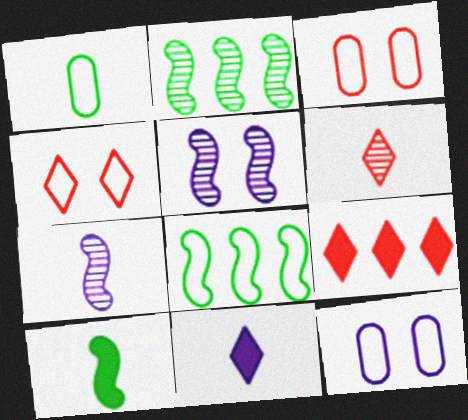[[1, 5, 9], 
[2, 3, 11], 
[4, 6, 9]]